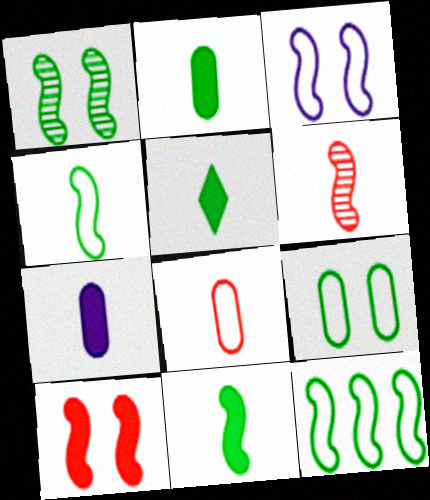[[1, 3, 10], 
[1, 11, 12], 
[2, 5, 11]]